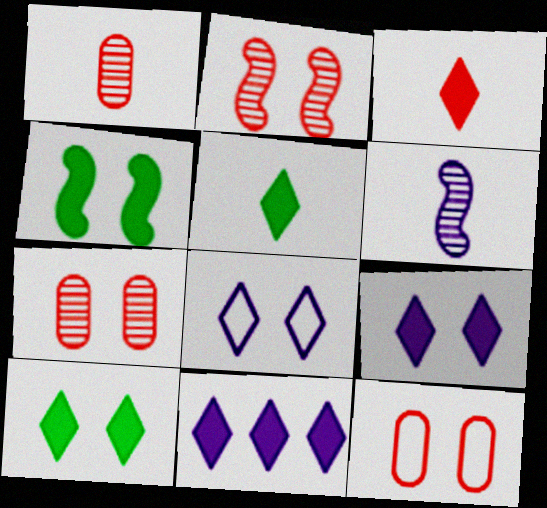[[3, 10, 11], 
[4, 7, 8]]